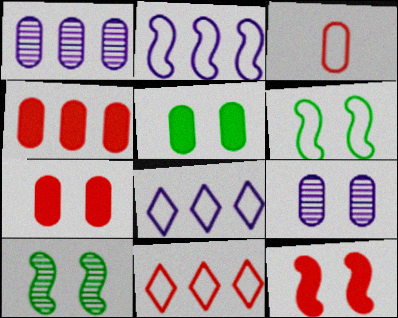[[1, 3, 5], 
[3, 6, 8]]